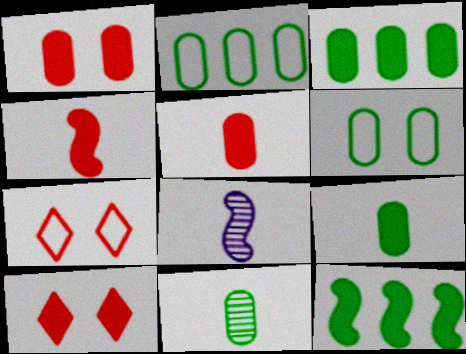[[2, 8, 10], 
[3, 6, 11], 
[3, 7, 8]]